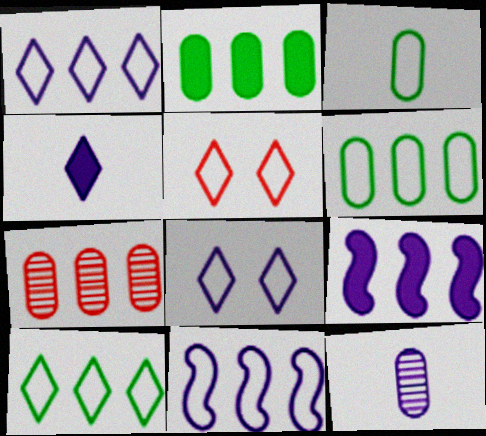[[3, 5, 11], 
[7, 9, 10], 
[8, 9, 12]]